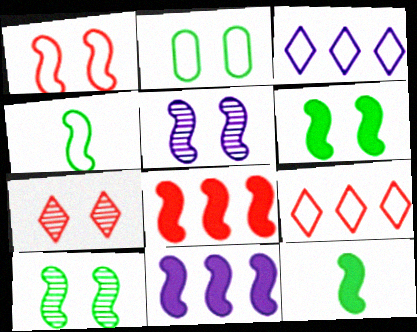[[1, 5, 6], 
[4, 5, 8]]